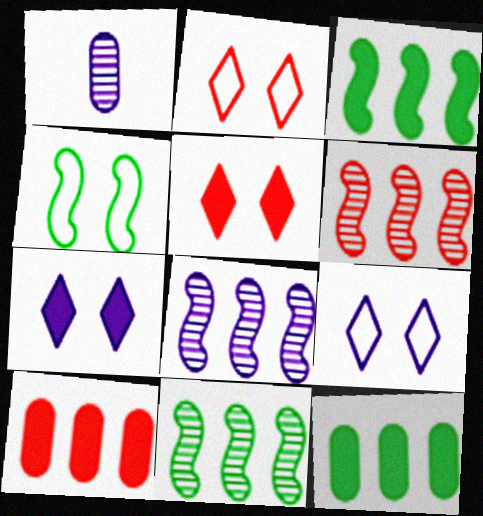[[1, 2, 3], 
[6, 8, 11]]